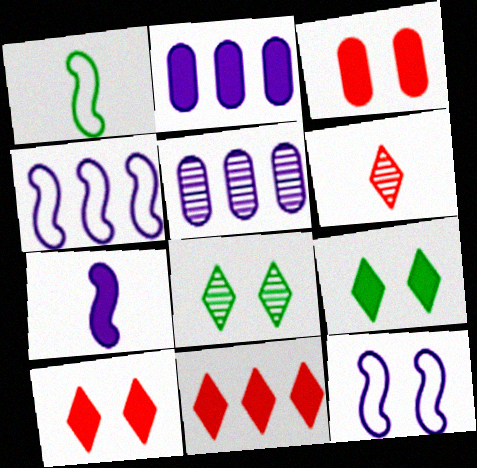[[1, 5, 10], 
[3, 8, 12]]